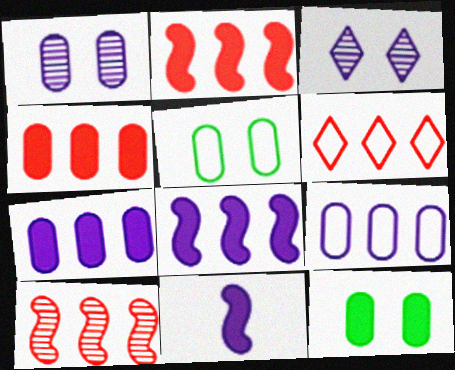[[3, 9, 11], 
[4, 6, 10]]